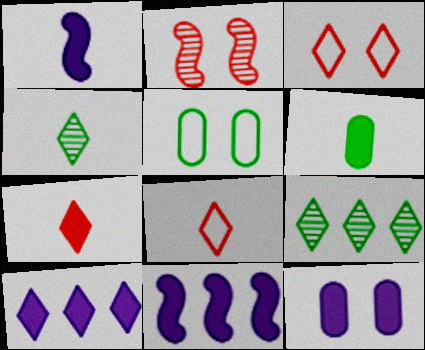[[1, 6, 7], 
[1, 10, 12], 
[3, 4, 10]]